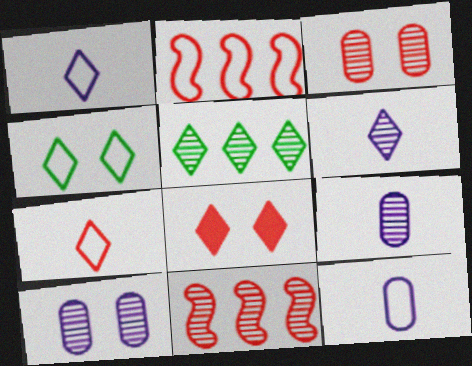[[1, 5, 8], 
[2, 4, 12]]